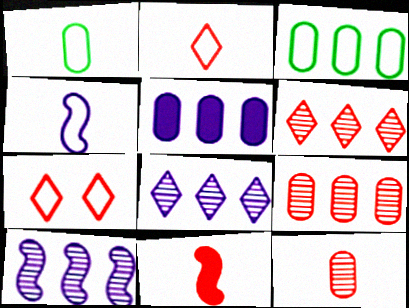[[1, 2, 4], 
[2, 11, 12], 
[3, 4, 7], 
[3, 5, 9], 
[7, 9, 11]]